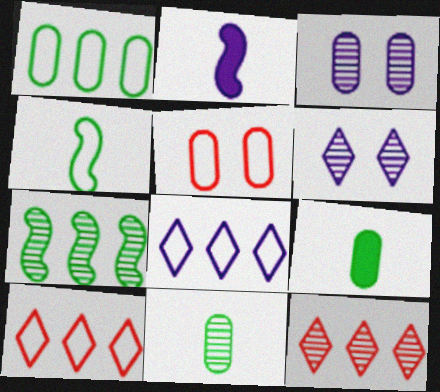[[2, 3, 8], 
[4, 5, 8]]